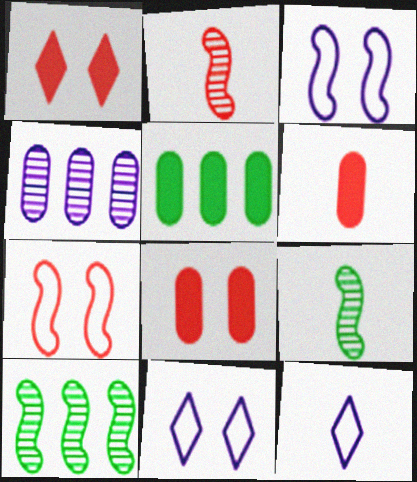[[2, 5, 11], 
[6, 9, 12], 
[6, 10, 11], 
[8, 10, 12]]